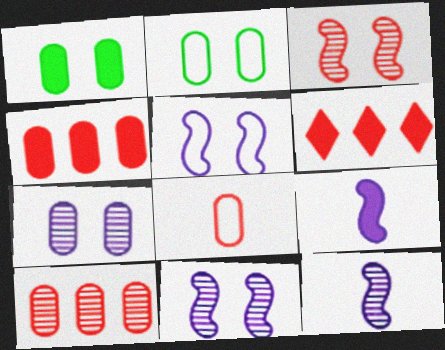[[1, 6, 9], 
[2, 6, 12], 
[3, 6, 8]]